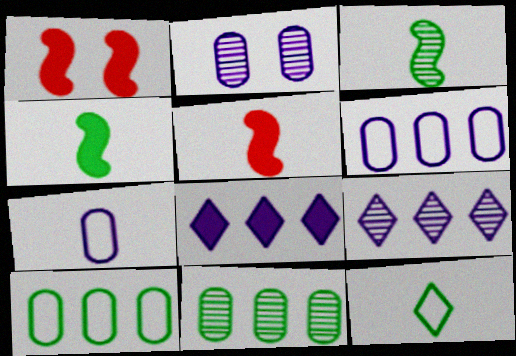[]